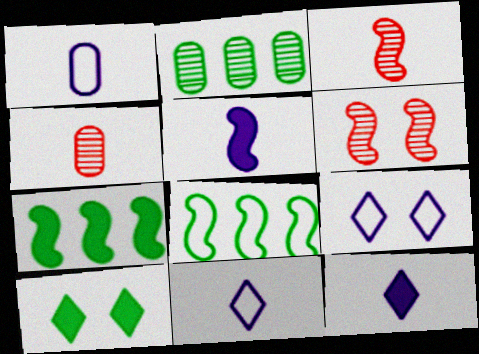[[4, 7, 9], 
[5, 6, 8]]